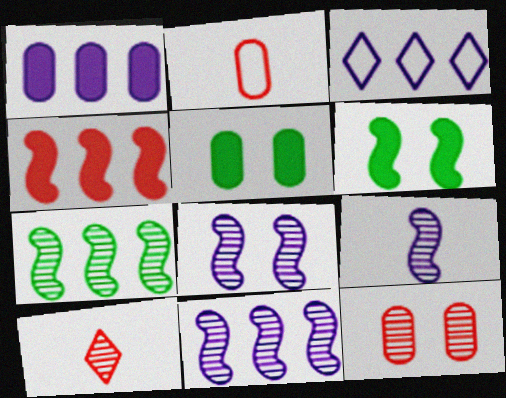[[1, 3, 11], 
[8, 9, 11]]